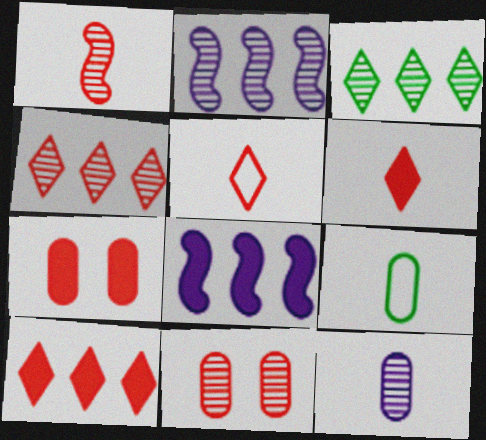[[1, 4, 11]]